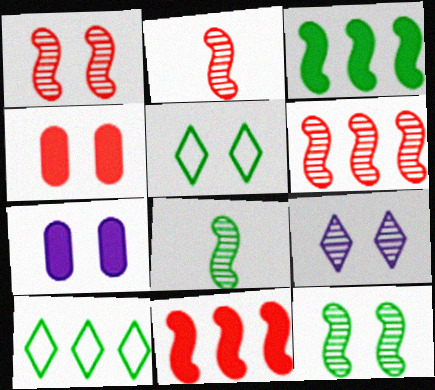[[1, 2, 6], 
[1, 5, 7], 
[2, 7, 10]]